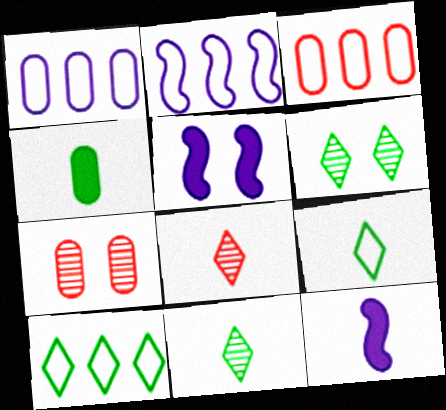[[1, 4, 7], 
[2, 3, 10], 
[3, 5, 11], 
[3, 6, 12], 
[7, 10, 12]]